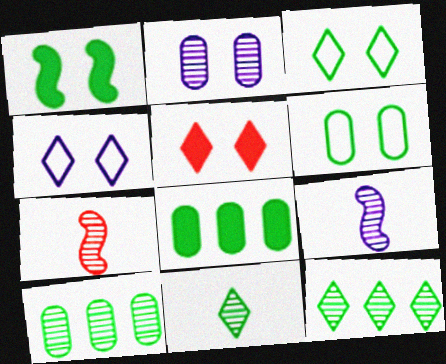[[2, 7, 12], 
[4, 7, 8]]